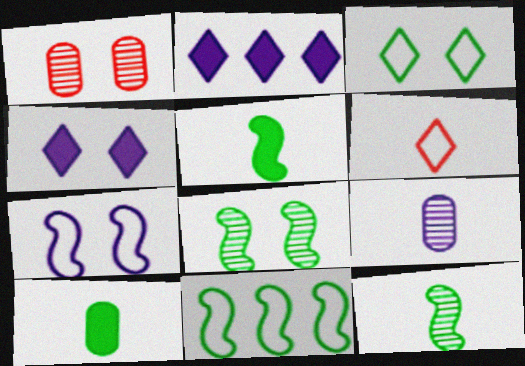[[2, 7, 9], 
[5, 6, 9], 
[5, 8, 11]]